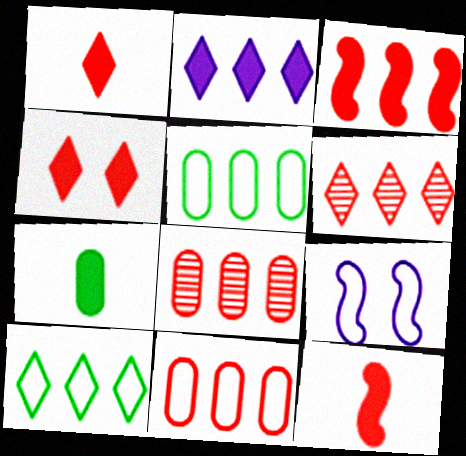[[2, 6, 10], 
[3, 6, 11], 
[6, 7, 9]]